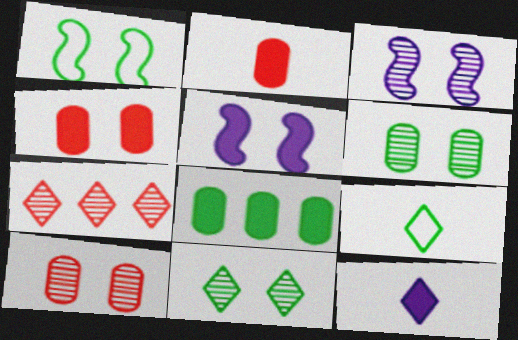[[3, 10, 11]]